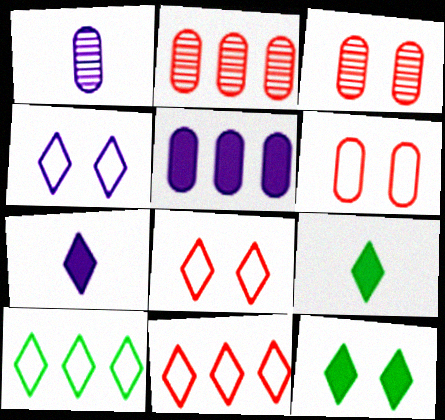[]